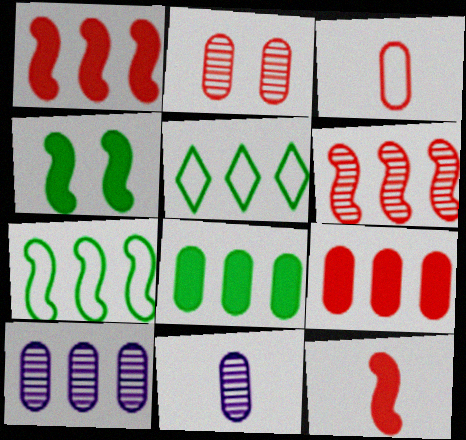[[1, 5, 10], 
[2, 3, 9]]